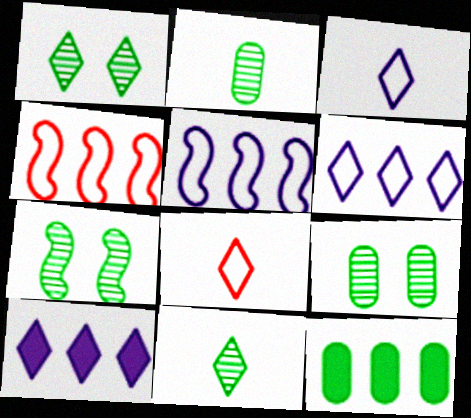[[1, 7, 9], 
[1, 8, 10]]